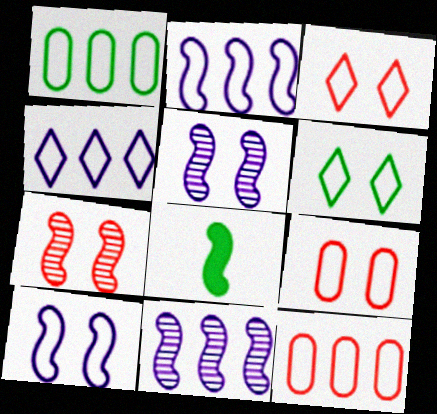[[2, 7, 8], 
[6, 9, 10]]